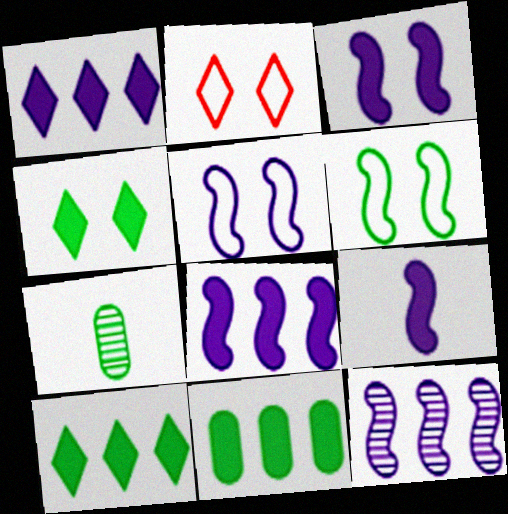[[2, 7, 8], 
[3, 8, 9], 
[5, 9, 12], 
[6, 7, 10]]